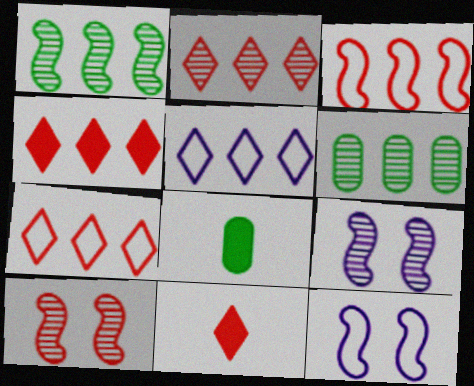[[2, 4, 7], 
[2, 8, 12], 
[5, 8, 10], 
[6, 11, 12], 
[7, 8, 9]]